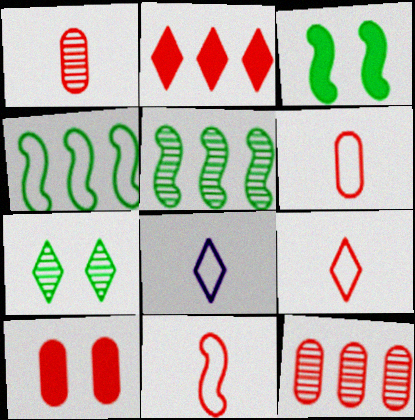[[2, 7, 8], 
[3, 8, 12], 
[5, 8, 10], 
[6, 9, 11], 
[6, 10, 12]]